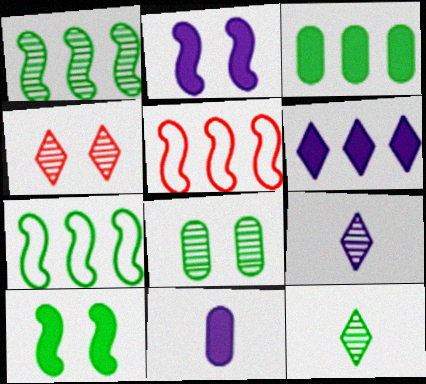[[1, 8, 12], 
[2, 6, 11], 
[4, 7, 11]]